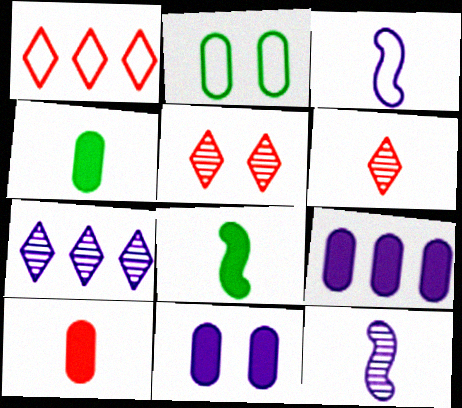[[1, 2, 3], 
[3, 4, 6], 
[3, 7, 11]]